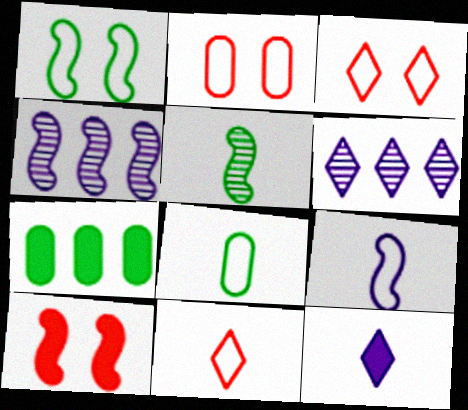[[6, 8, 10], 
[7, 10, 12], 
[8, 9, 11]]